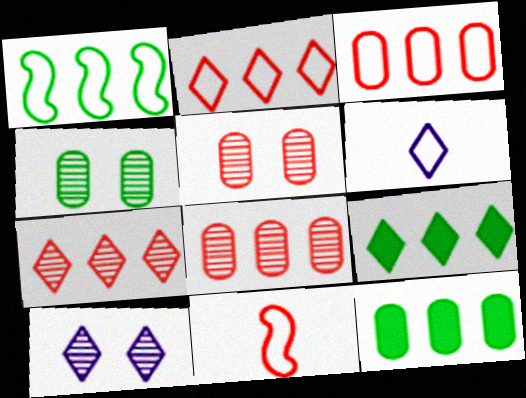[[10, 11, 12]]